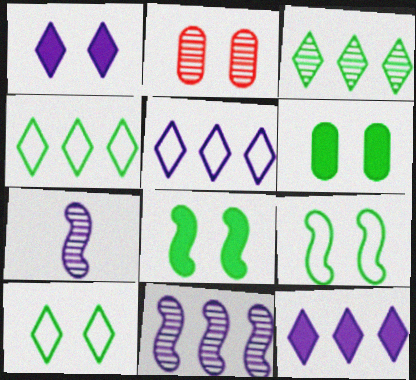[[1, 2, 9], 
[2, 3, 7]]